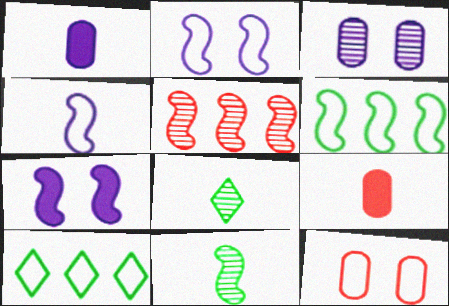[[3, 5, 8], 
[4, 8, 9], 
[4, 10, 12]]